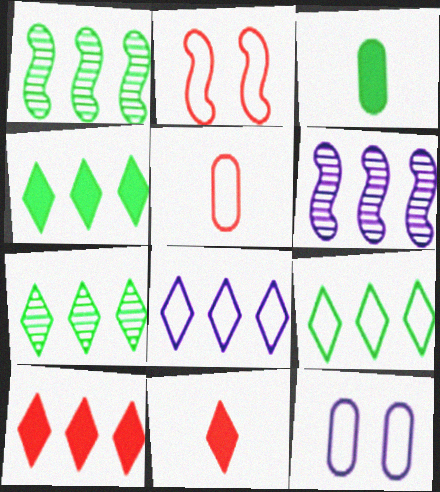[[1, 11, 12], 
[4, 7, 9], 
[7, 8, 10]]